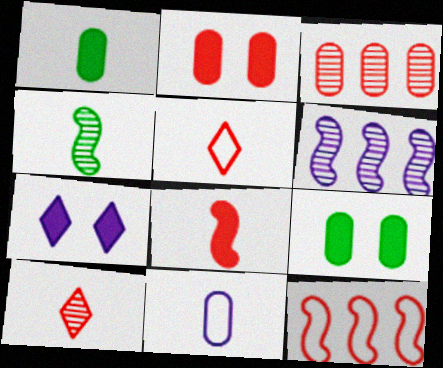[[2, 10, 12], 
[3, 9, 11], 
[5, 6, 9], 
[6, 7, 11]]